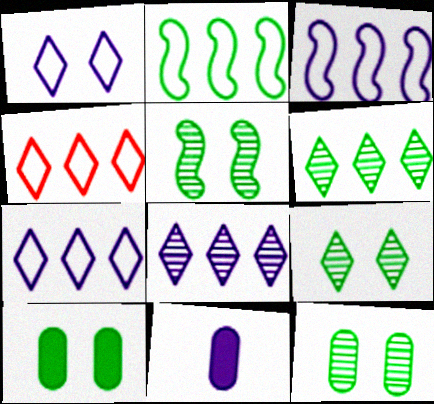[[4, 5, 11], 
[5, 9, 12]]